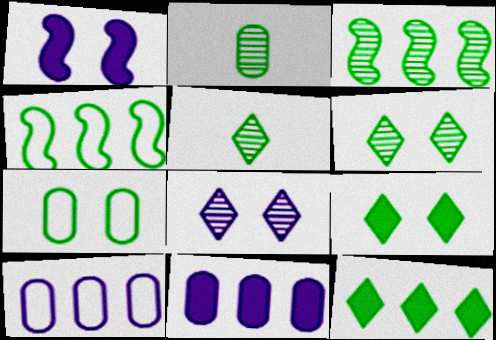[[2, 3, 6], 
[2, 4, 9]]